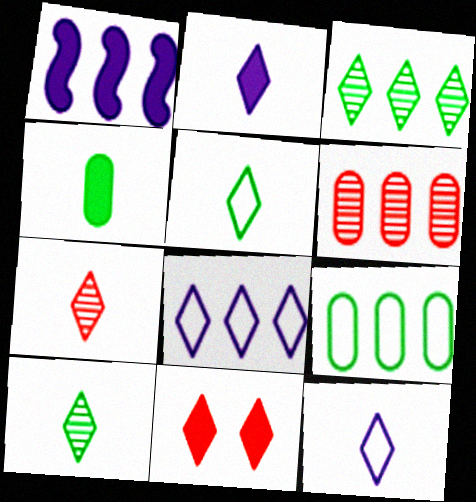[[1, 4, 11], 
[2, 5, 7], 
[3, 11, 12], 
[8, 10, 11]]